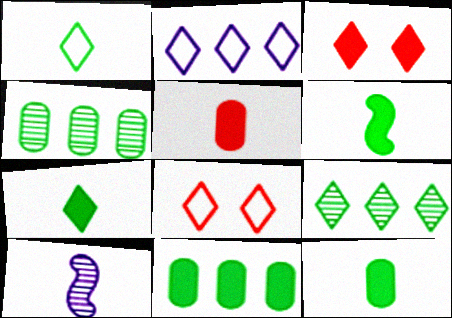[[1, 2, 8], 
[1, 5, 10], 
[6, 7, 12], 
[8, 10, 11]]